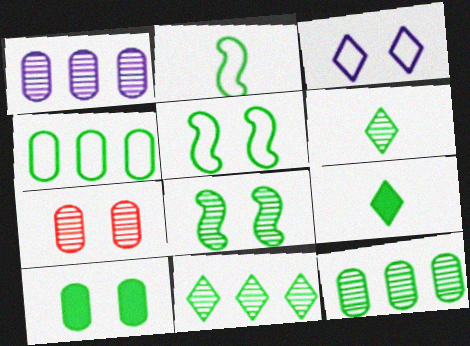[[2, 10, 11], 
[4, 8, 9], 
[5, 9, 12], 
[6, 8, 12]]